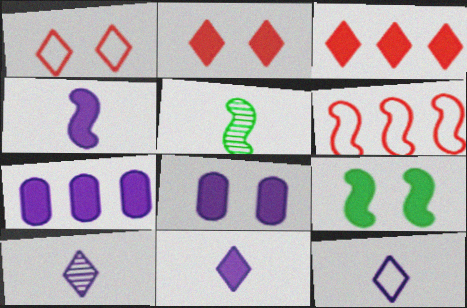[[1, 5, 7], 
[2, 8, 9], 
[10, 11, 12]]